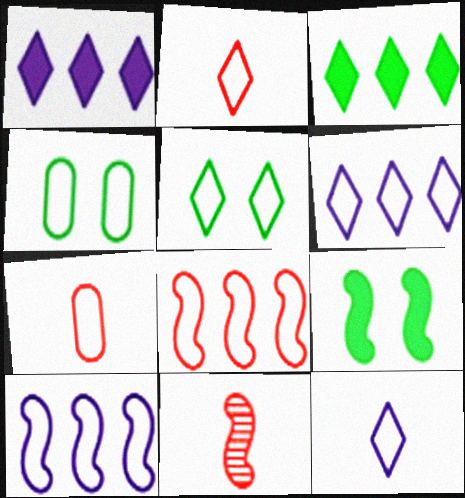[[1, 4, 11], 
[2, 4, 10], 
[2, 5, 6], 
[4, 8, 12], 
[5, 7, 10], 
[9, 10, 11]]